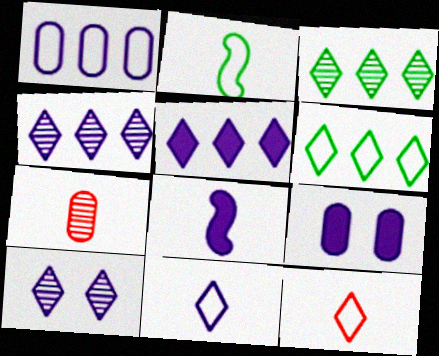[[1, 8, 10], 
[5, 8, 9], 
[5, 10, 11]]